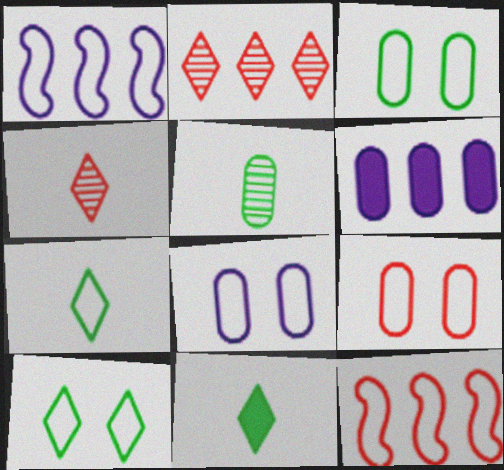[[1, 7, 9], 
[3, 8, 9], 
[5, 6, 9], 
[7, 8, 12]]